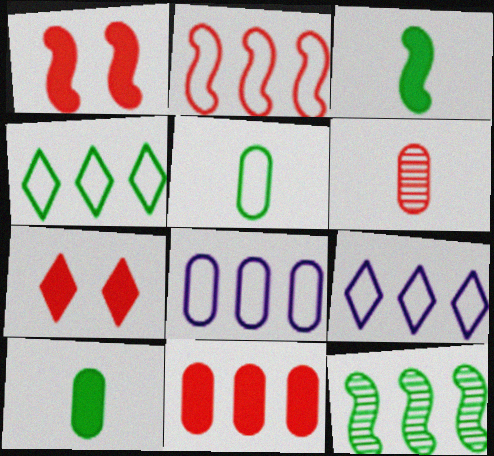[[2, 4, 8], 
[2, 6, 7], 
[9, 11, 12]]